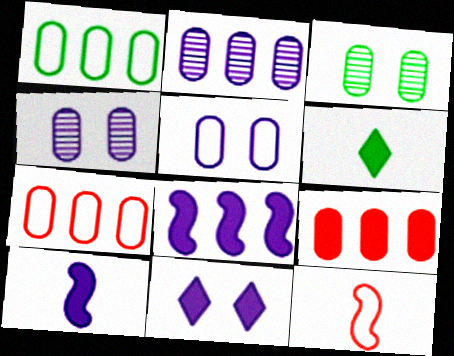[[1, 2, 9]]